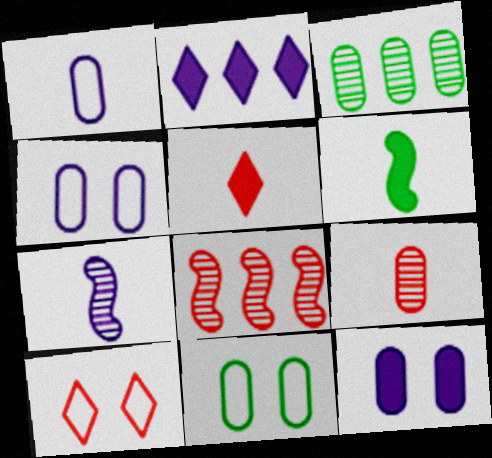[[2, 4, 7]]